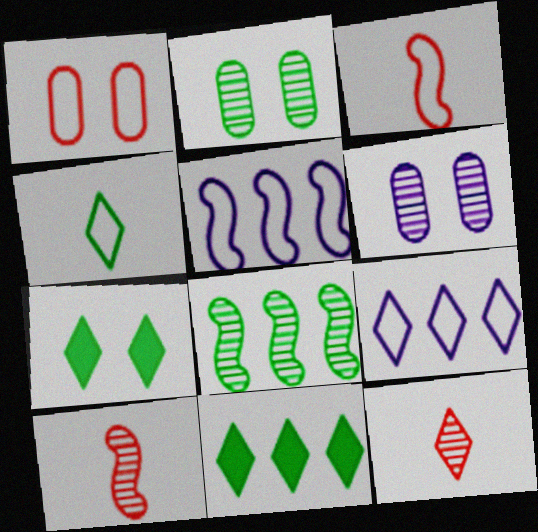[[1, 4, 5], 
[3, 6, 11], 
[6, 8, 12], 
[7, 9, 12]]